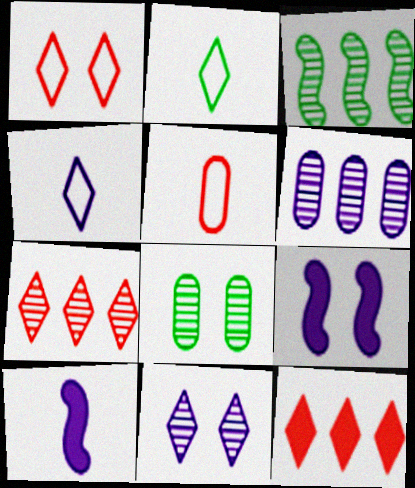[[1, 8, 9], 
[2, 11, 12], 
[3, 6, 7], 
[4, 6, 9]]